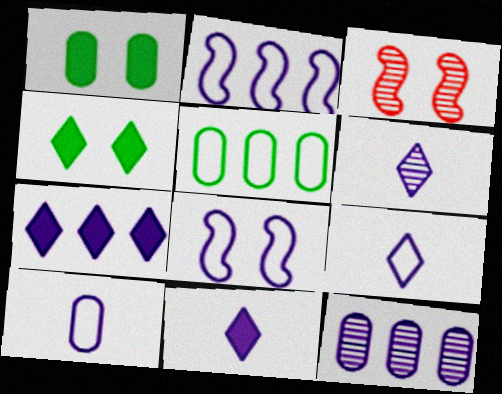[[2, 7, 12], 
[3, 5, 11], 
[6, 9, 11], 
[8, 11, 12]]